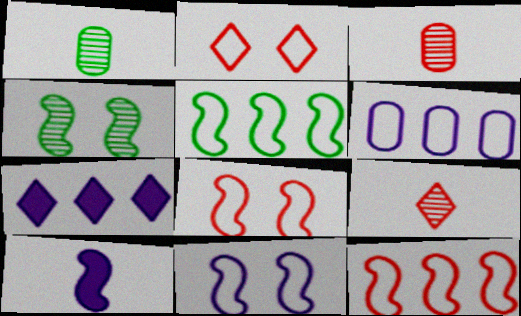[[1, 7, 8], 
[4, 10, 12]]